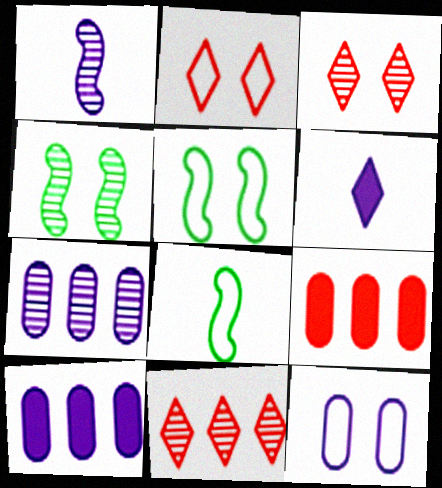[[2, 5, 12], 
[3, 8, 10]]